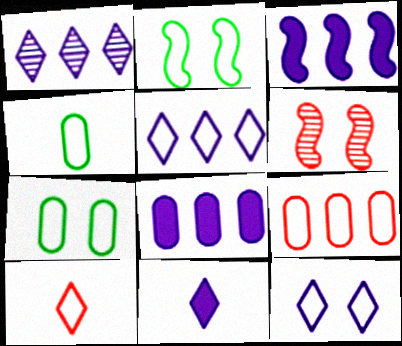[[1, 11, 12]]